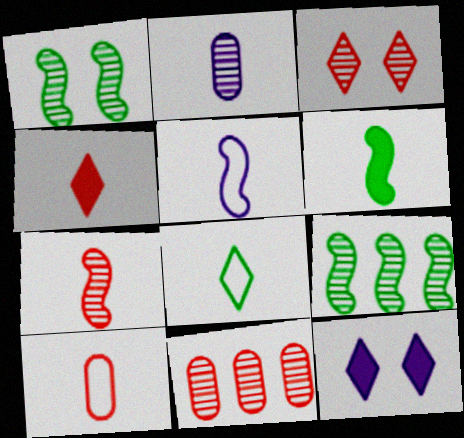[[2, 3, 9], 
[3, 7, 11], 
[4, 7, 10], 
[5, 6, 7], 
[5, 8, 10], 
[9, 10, 12]]